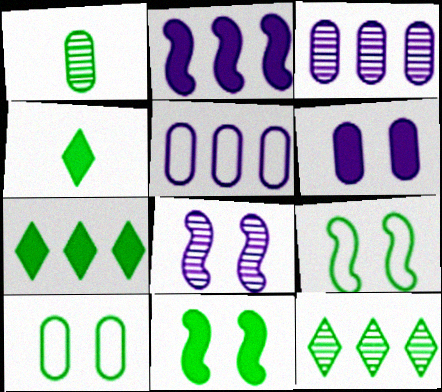[[1, 7, 9]]